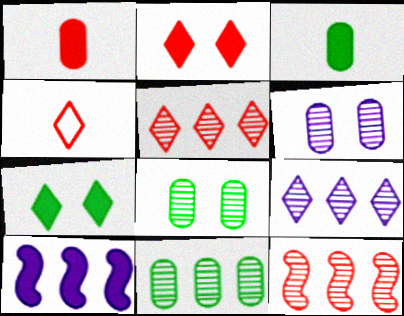[[1, 7, 10], 
[2, 3, 10], 
[2, 4, 5], 
[4, 7, 9], 
[4, 8, 10], 
[9, 11, 12]]